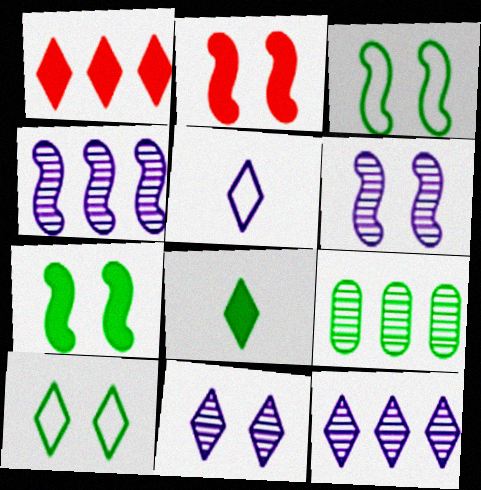[[2, 3, 6], 
[2, 5, 9], 
[3, 8, 9]]